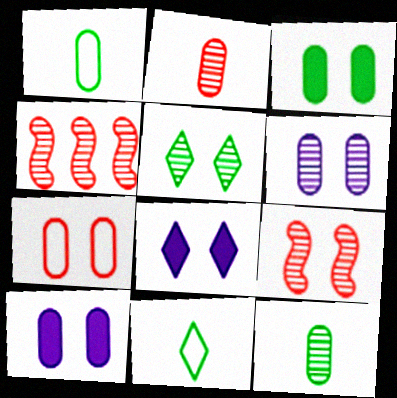[[1, 4, 8], 
[3, 6, 7], 
[4, 10, 11], 
[5, 6, 9]]